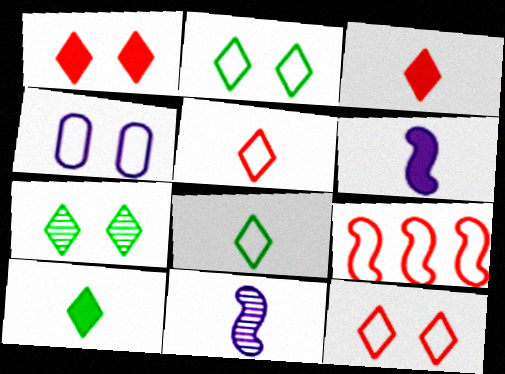[[4, 8, 9]]